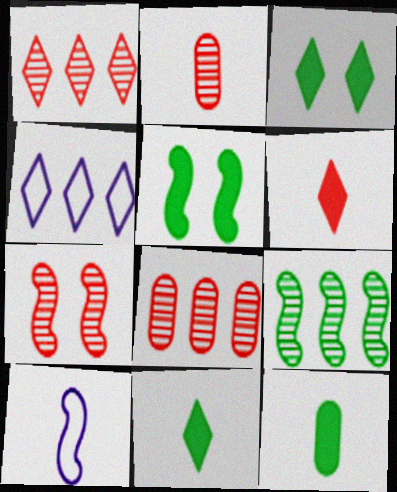[[1, 2, 7], 
[2, 4, 5], 
[2, 10, 11], 
[3, 8, 10], 
[4, 7, 12]]